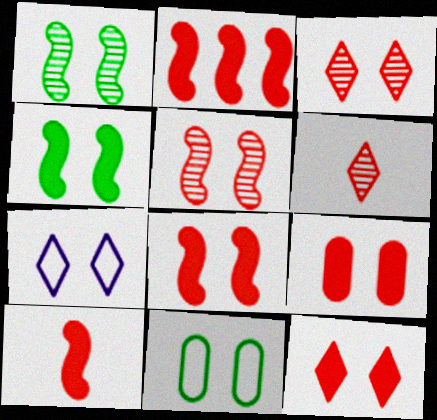[[1, 7, 9], 
[2, 8, 10], 
[8, 9, 12]]